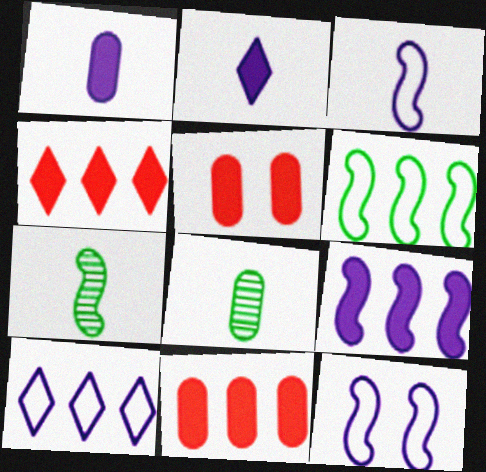[[4, 8, 12], 
[5, 7, 10]]